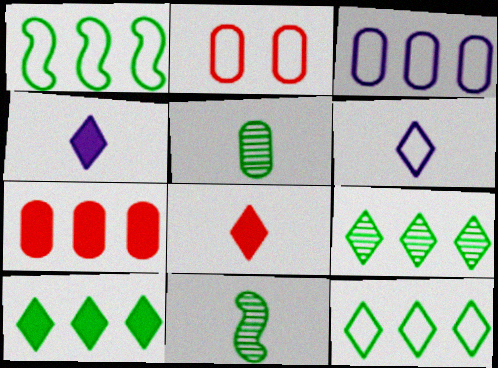[[1, 2, 6], 
[9, 10, 12]]